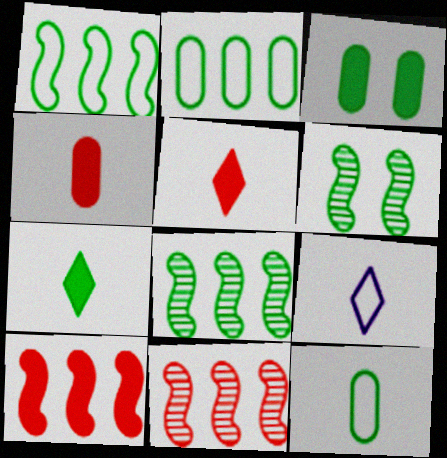[[2, 6, 7], 
[3, 9, 11]]